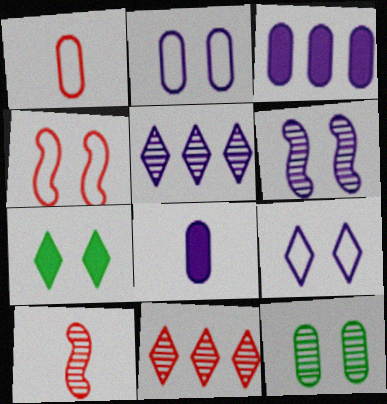[[1, 3, 12], 
[5, 10, 12]]